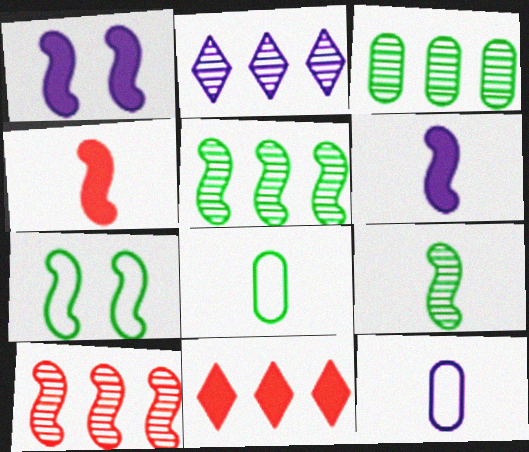[[1, 2, 12], 
[2, 3, 10], 
[6, 7, 10]]